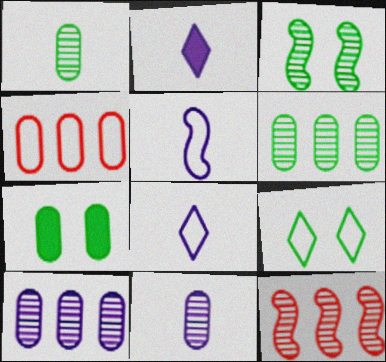[[2, 3, 4], 
[2, 5, 11], 
[3, 7, 9], 
[4, 5, 9], 
[4, 7, 11], 
[7, 8, 12]]